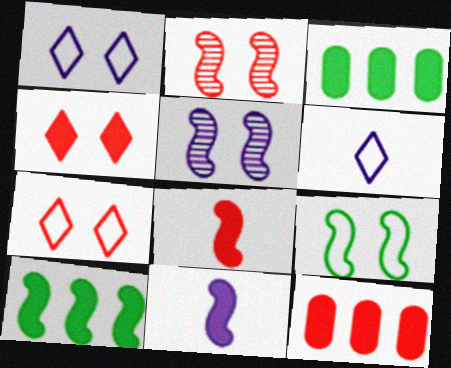[[2, 3, 6], 
[3, 4, 11], 
[4, 8, 12]]